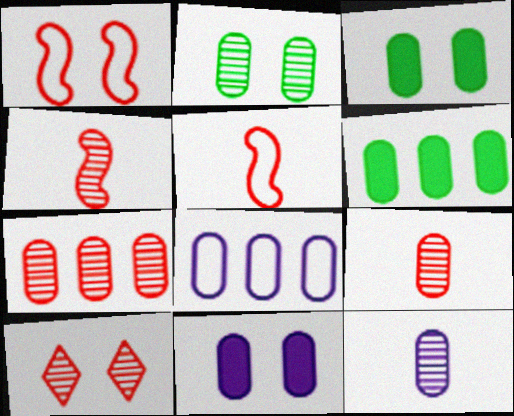[[2, 7, 12], 
[3, 8, 9], 
[4, 7, 10], 
[6, 7, 8], 
[8, 11, 12]]